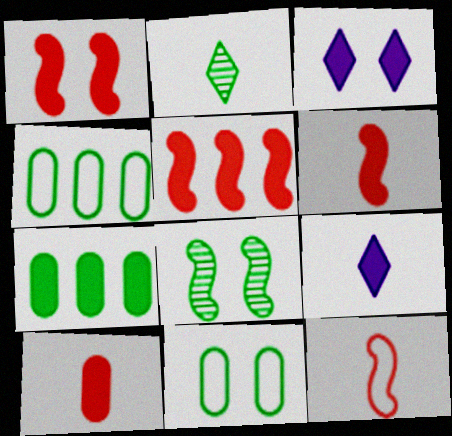[[1, 5, 6], 
[1, 7, 9], 
[3, 6, 7]]